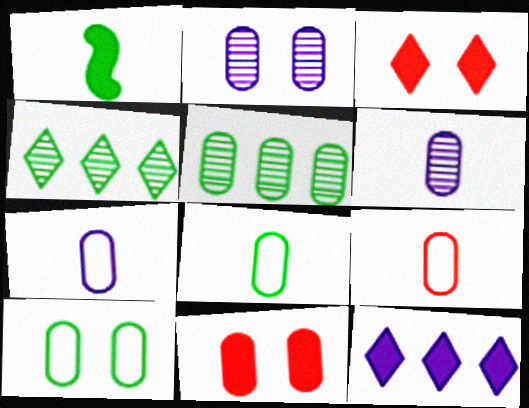[[1, 4, 10], 
[1, 11, 12], 
[2, 10, 11], 
[5, 7, 11], 
[7, 8, 9]]